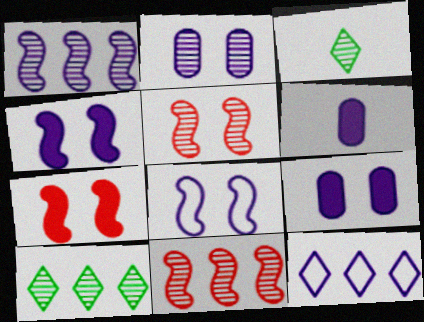[[2, 3, 11]]